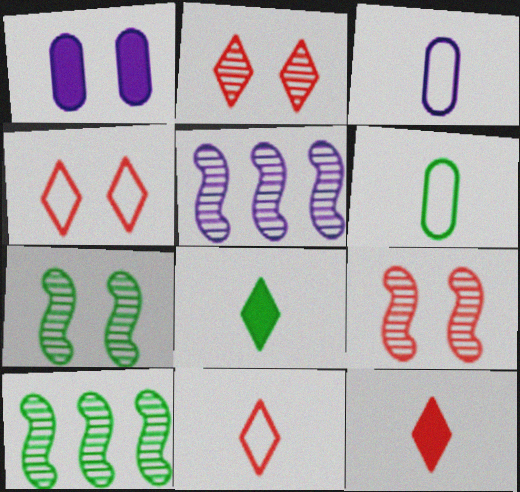[[1, 4, 7], 
[1, 10, 11]]